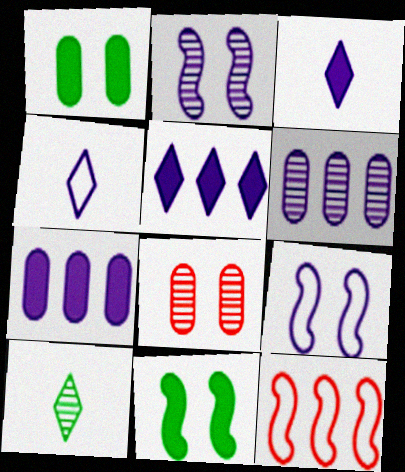[[2, 4, 7], 
[3, 6, 9]]